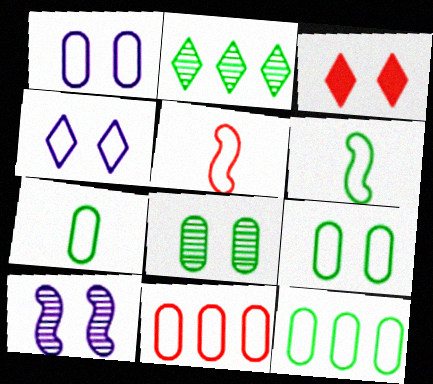[[1, 7, 11], 
[3, 9, 10], 
[4, 5, 12], 
[4, 6, 11], 
[7, 9, 12]]